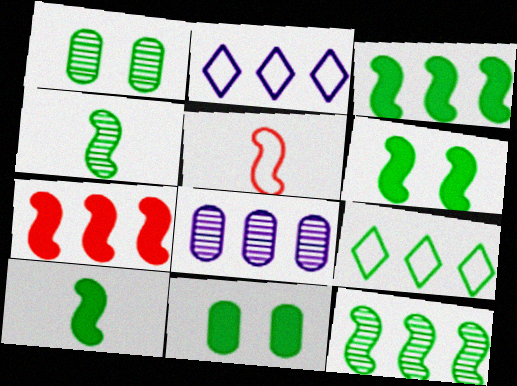[[1, 9, 10], 
[3, 6, 10], 
[4, 9, 11], 
[7, 8, 9]]